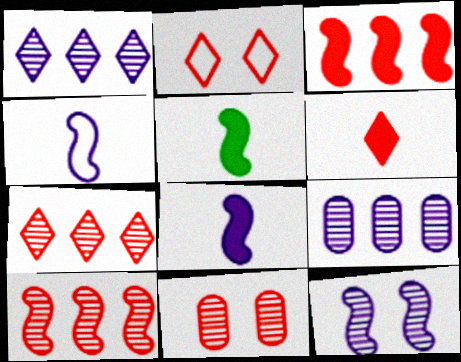[[2, 5, 9], 
[2, 6, 7]]